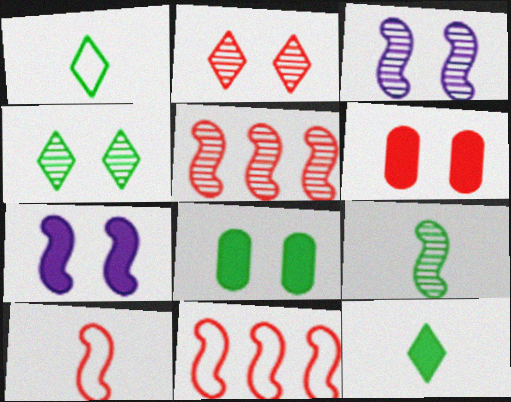[[3, 5, 9], 
[7, 9, 11]]